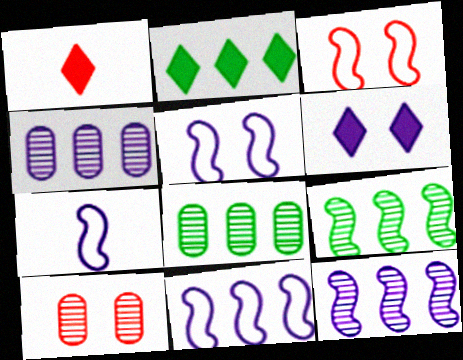[[1, 2, 6], 
[1, 5, 8], 
[2, 7, 10], 
[4, 6, 7], 
[5, 7, 11]]